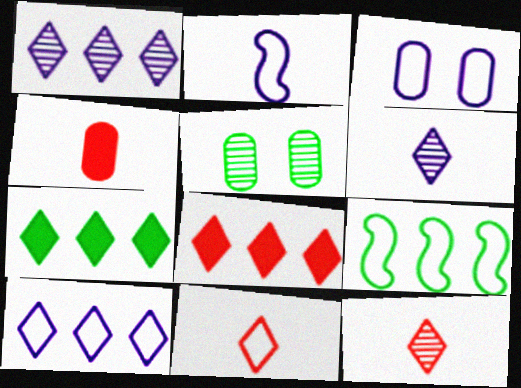[[2, 3, 10], 
[2, 5, 8], 
[3, 9, 11]]